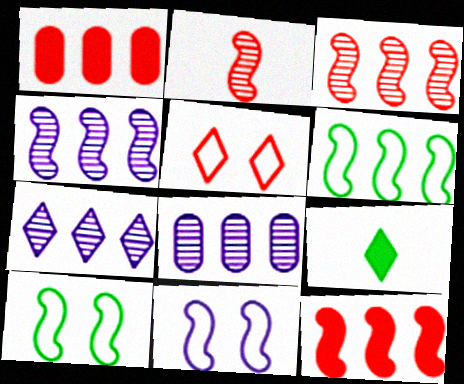[[1, 2, 5], 
[1, 6, 7], 
[4, 6, 12], 
[4, 7, 8], 
[5, 7, 9]]